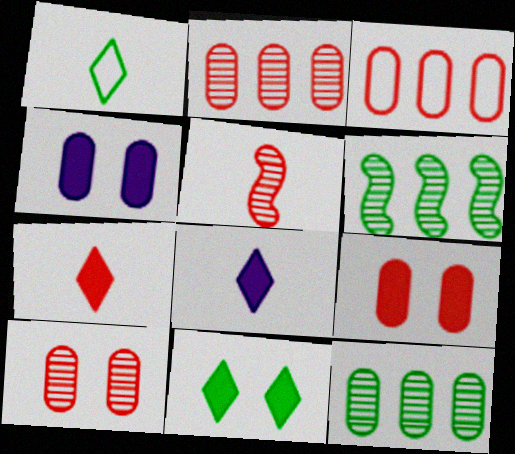[]